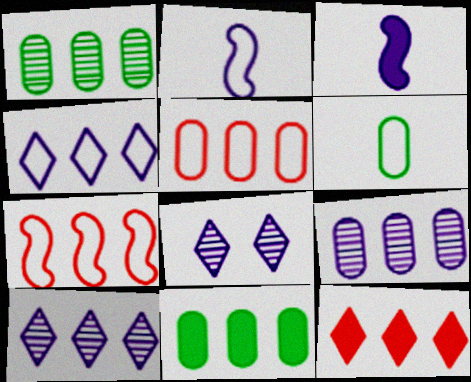[[5, 9, 11], 
[7, 10, 11]]